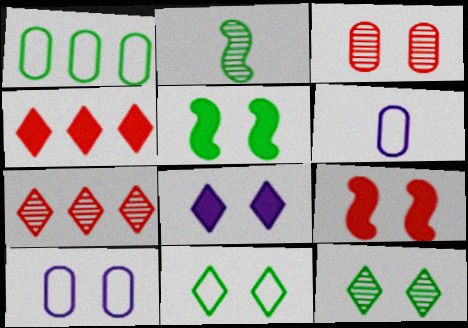[[2, 4, 10], 
[5, 6, 7], 
[9, 10, 12]]